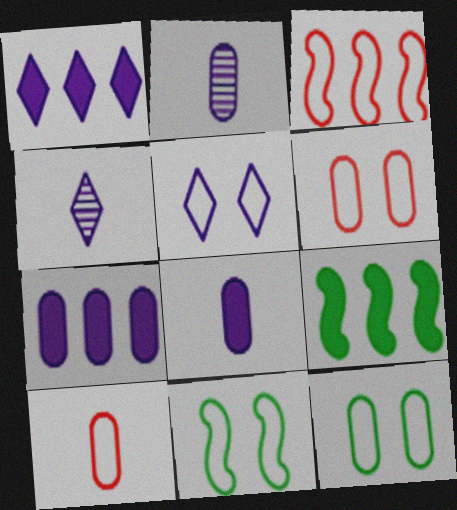[[1, 4, 5], 
[4, 6, 9], 
[5, 6, 11]]